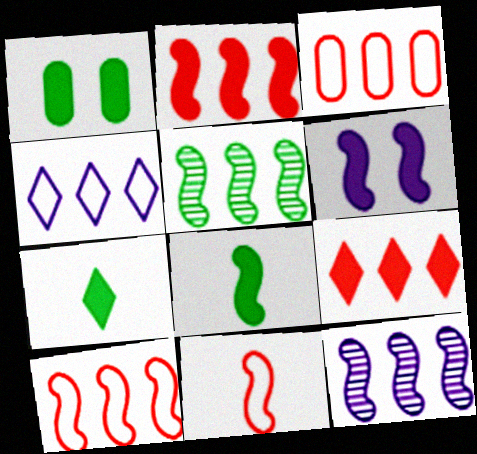[[2, 6, 8], 
[5, 6, 11]]